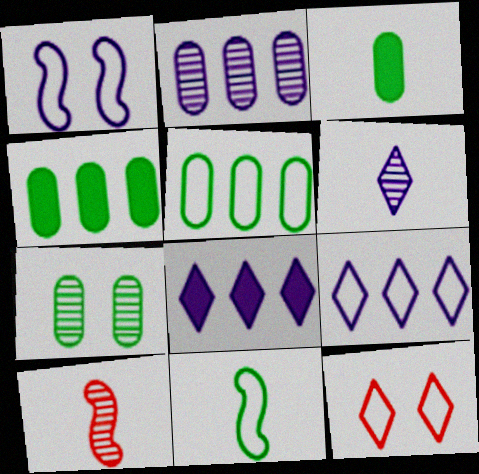[[3, 5, 7]]